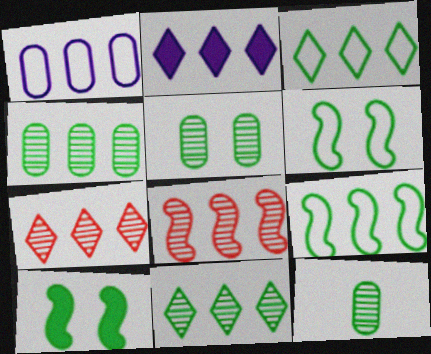[[2, 3, 7], 
[3, 10, 12], 
[4, 5, 12]]